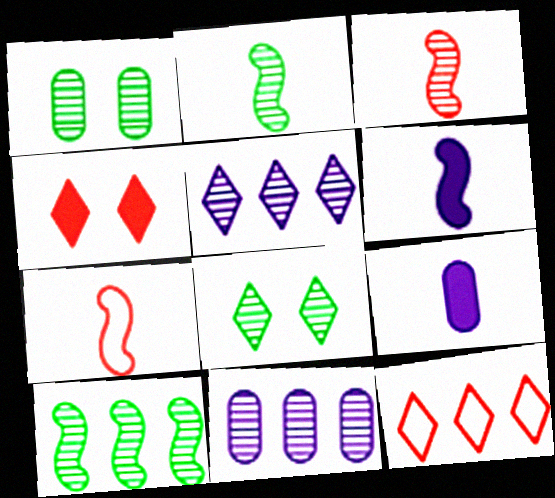[[1, 3, 5], 
[1, 6, 12], 
[2, 6, 7], 
[3, 8, 11]]